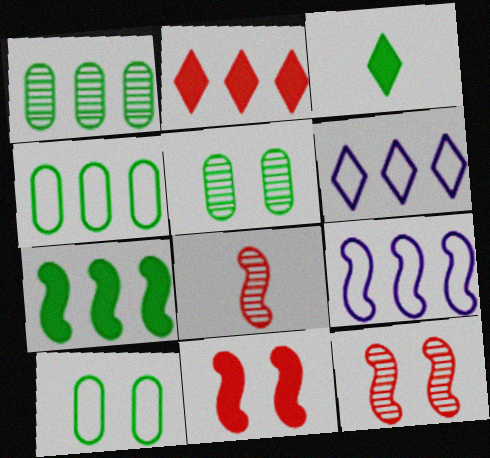[[1, 2, 9]]